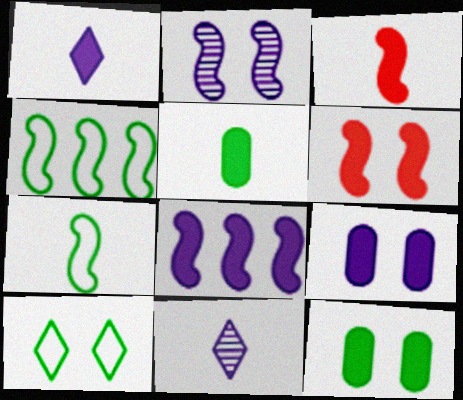[[1, 3, 5], 
[1, 8, 9], 
[2, 3, 4]]